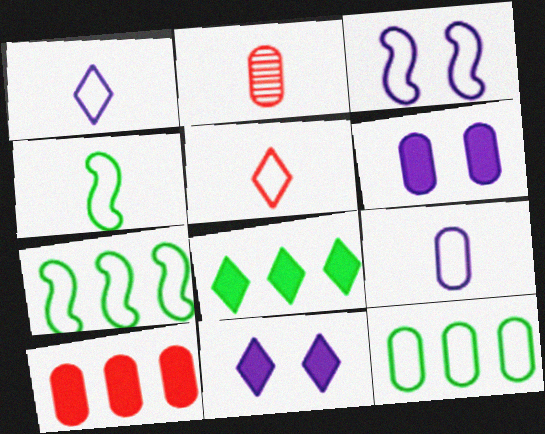[[2, 3, 8], 
[2, 6, 12], 
[2, 7, 11], 
[3, 5, 12], 
[4, 5, 9]]